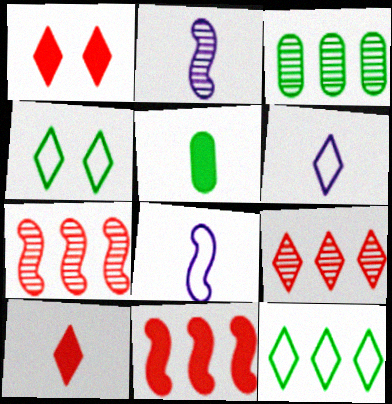[[1, 3, 8]]